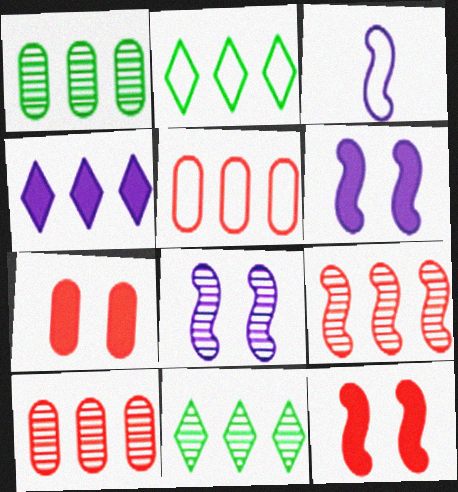[[3, 7, 11]]